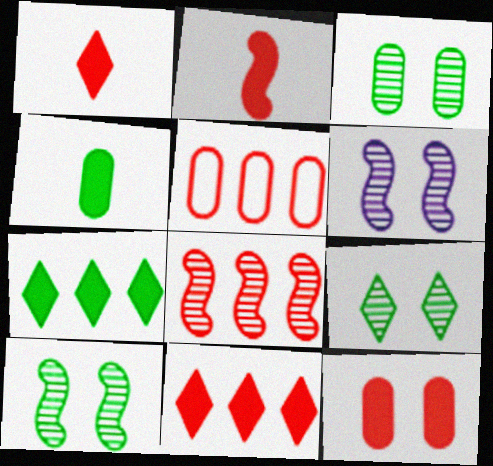[[2, 11, 12], 
[3, 9, 10], 
[5, 8, 11]]